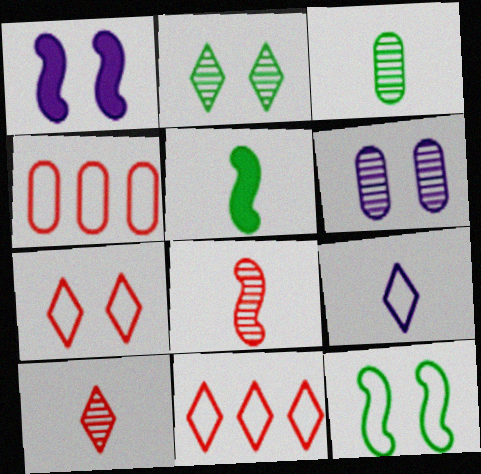[[1, 3, 11], 
[4, 9, 12], 
[5, 6, 11]]